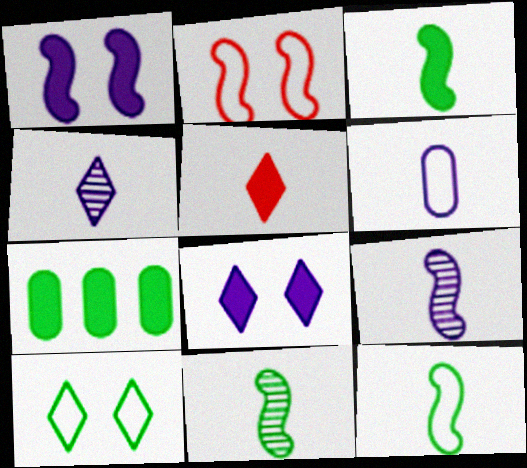[[1, 5, 7], 
[2, 4, 7], 
[3, 11, 12], 
[5, 6, 11], 
[7, 10, 11]]